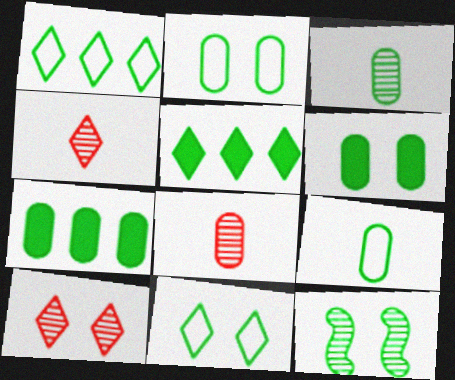[[2, 3, 7], 
[5, 9, 12], 
[6, 11, 12]]